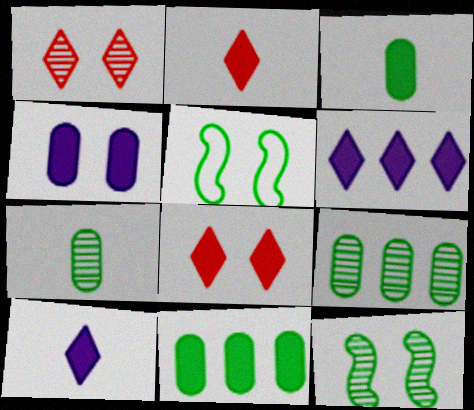[[1, 4, 5]]